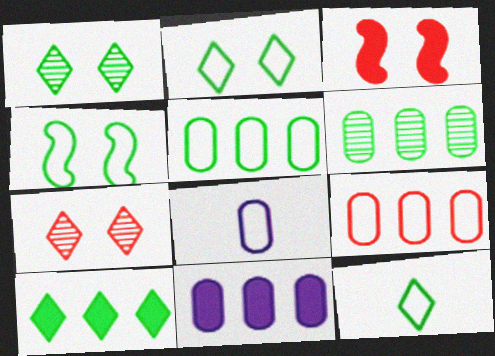[[1, 10, 12], 
[4, 5, 12], 
[6, 9, 11]]